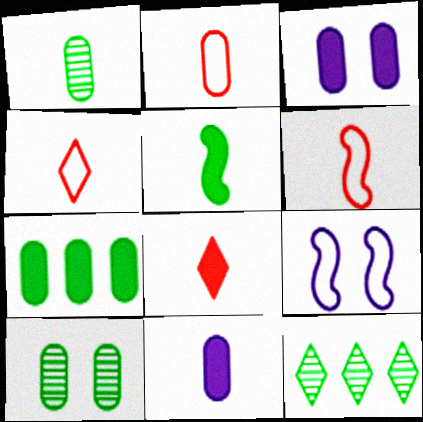[[1, 2, 11], 
[2, 4, 6], 
[3, 6, 12], 
[5, 8, 11]]